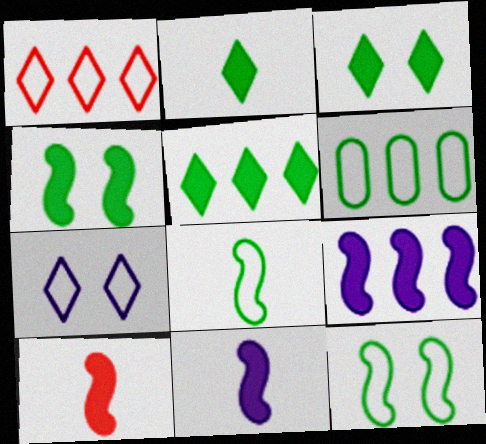[[2, 3, 5], 
[4, 9, 10]]